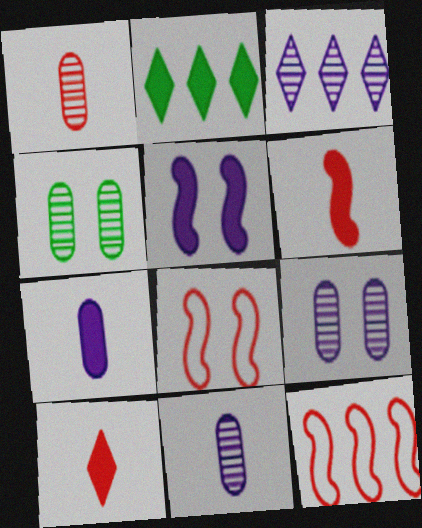[[2, 8, 11]]